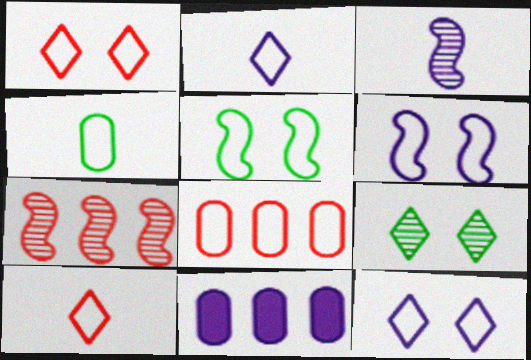[[2, 5, 8], 
[3, 11, 12]]